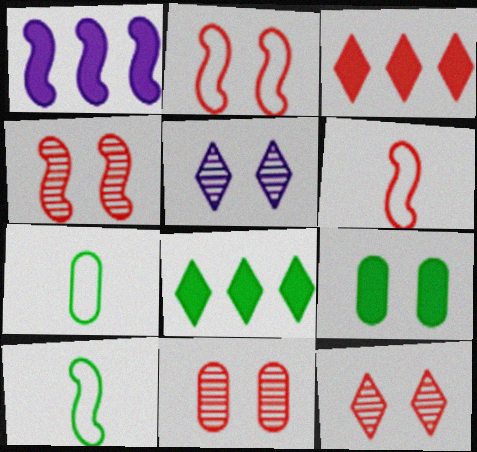[[1, 4, 10], 
[1, 7, 12], 
[2, 5, 9], 
[3, 6, 11], 
[4, 11, 12]]